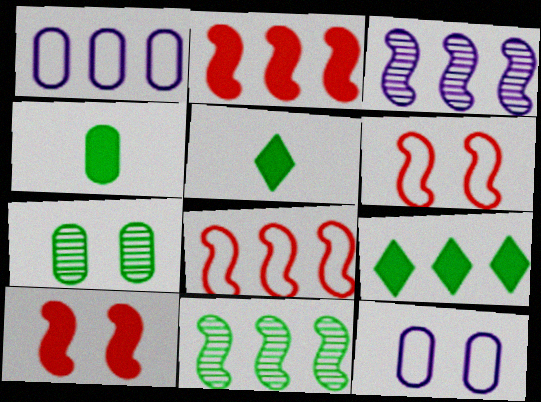[]